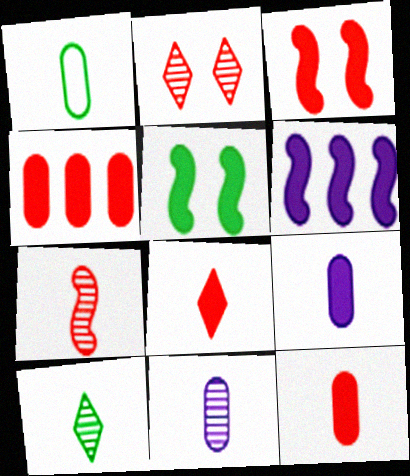[[1, 2, 6], 
[1, 11, 12], 
[3, 4, 8], 
[7, 10, 11]]